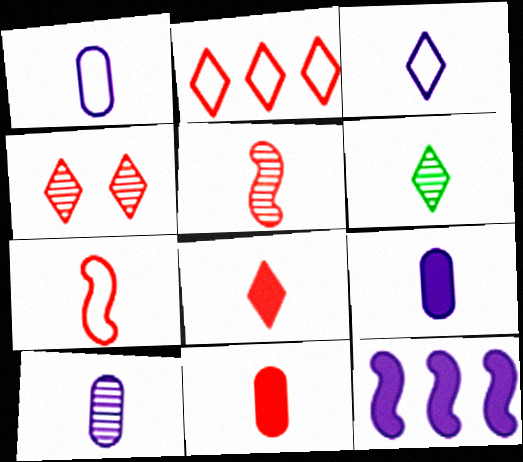[[1, 9, 10], 
[2, 4, 8], 
[3, 6, 8], 
[5, 6, 10], 
[6, 7, 9]]